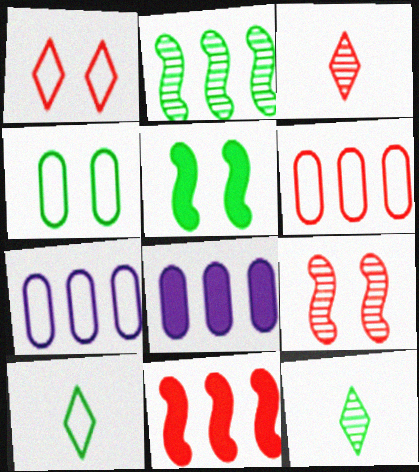[[3, 5, 7], 
[8, 9, 10]]